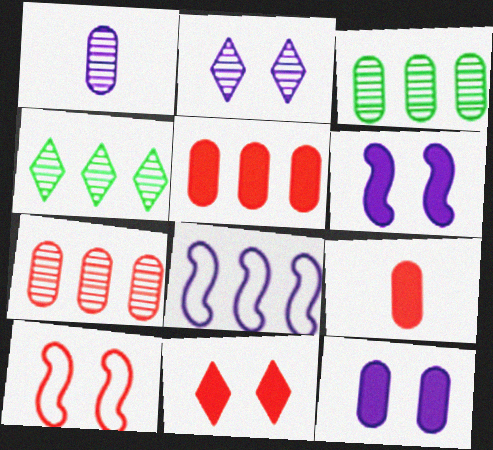[[4, 5, 8]]